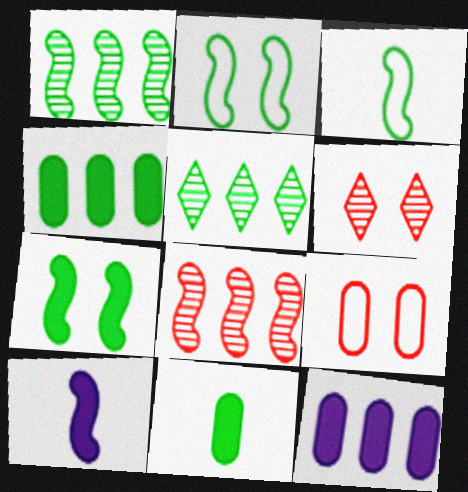[[1, 3, 7], 
[2, 5, 11], 
[2, 8, 10], 
[3, 6, 12], 
[5, 9, 10]]